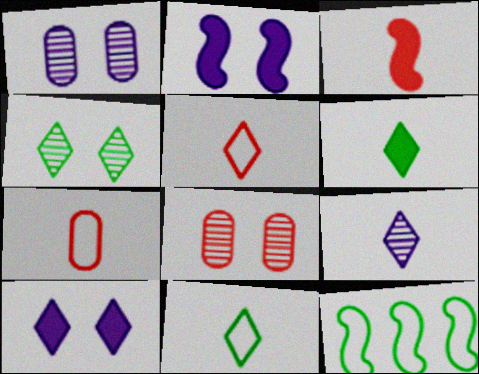[[5, 6, 9]]